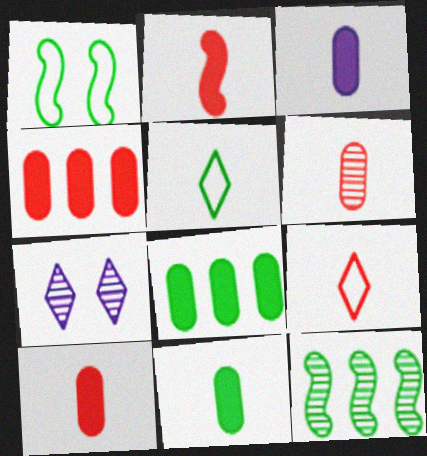[[2, 6, 9], 
[3, 10, 11], 
[6, 7, 12]]